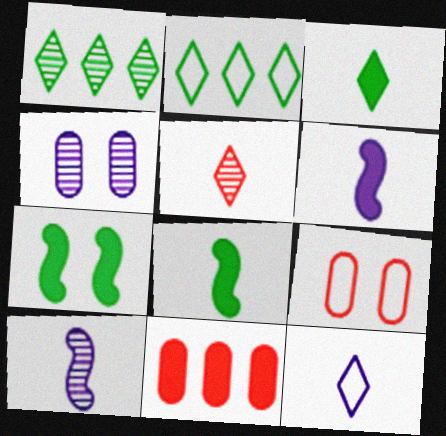[[1, 6, 9], 
[3, 5, 12]]